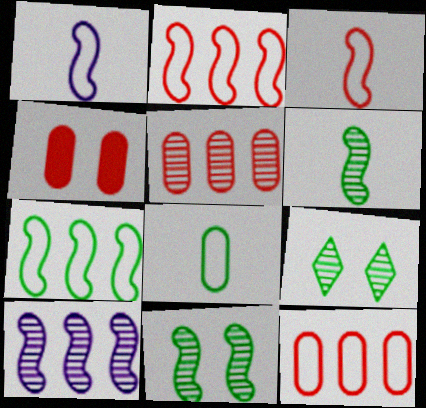[]